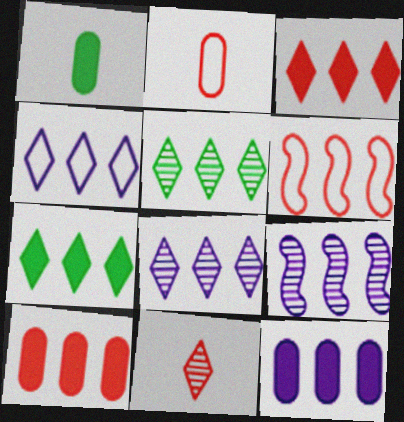[[3, 4, 5], 
[4, 9, 12], 
[5, 6, 12]]